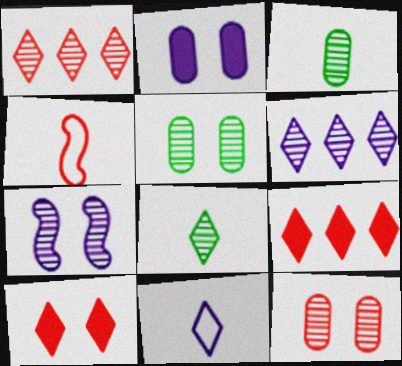[[1, 3, 7], 
[4, 9, 12]]